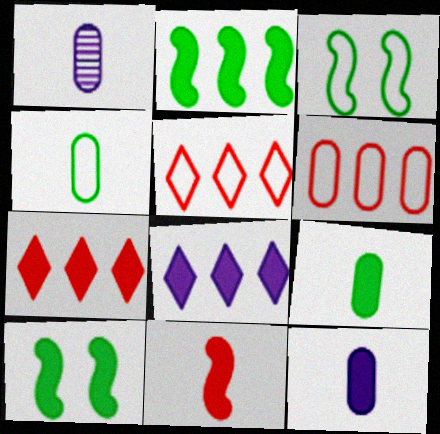[[1, 3, 7], 
[1, 5, 10], 
[7, 10, 12]]